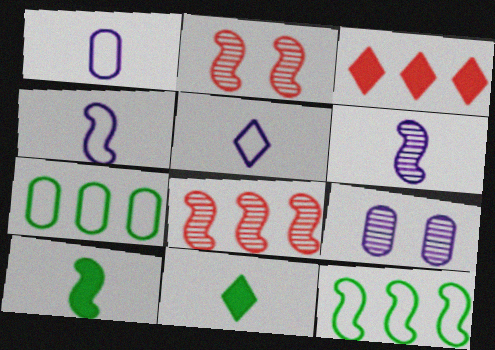[[1, 4, 5]]